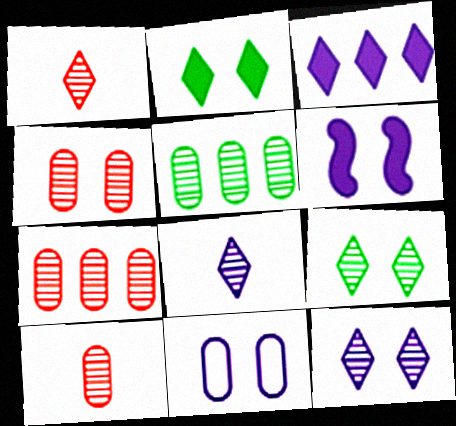[[4, 7, 10], 
[6, 11, 12]]